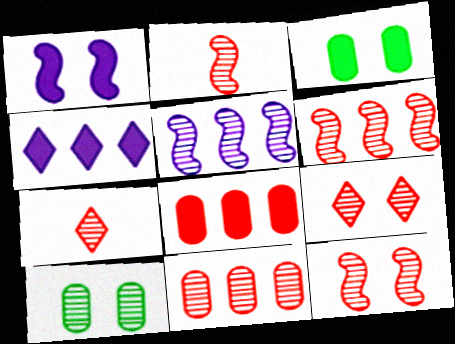[[2, 6, 12], 
[2, 9, 11], 
[5, 7, 10], 
[7, 11, 12]]